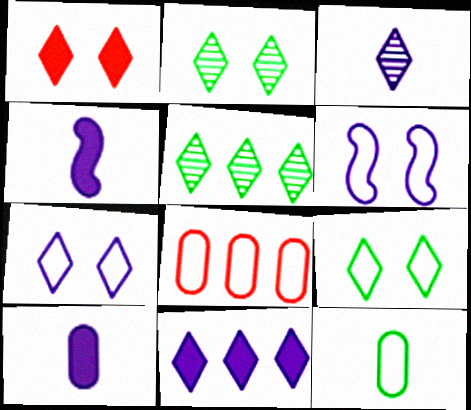[[1, 2, 7], 
[2, 4, 8], 
[3, 7, 11]]